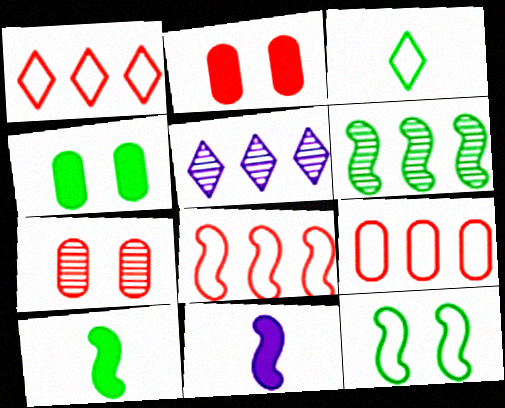[[1, 8, 9], 
[3, 4, 6], 
[6, 10, 12]]